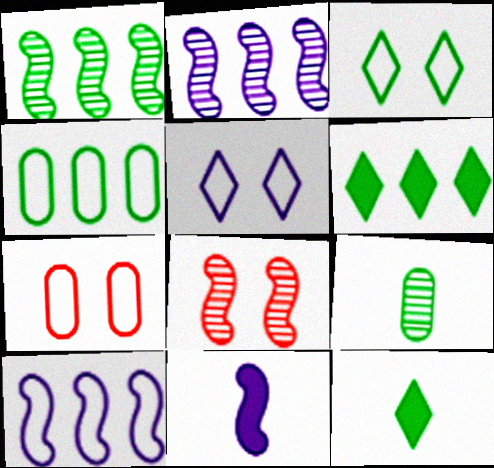[[1, 4, 6], 
[2, 7, 12]]